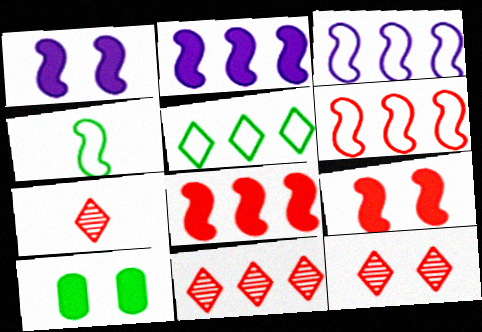[[3, 7, 10], 
[7, 11, 12]]